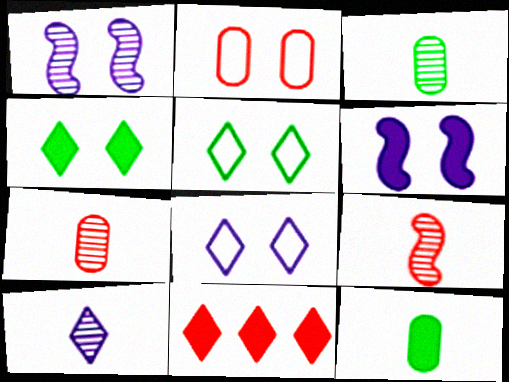[[1, 2, 4], 
[2, 9, 11], 
[3, 9, 10], 
[5, 10, 11], 
[6, 11, 12]]